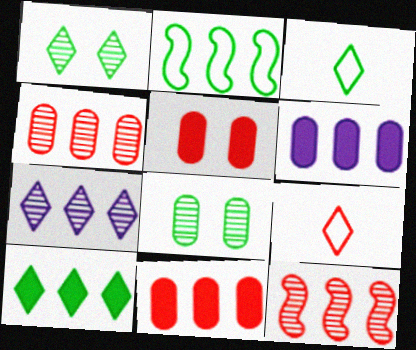[[1, 3, 10], 
[2, 7, 11], 
[5, 9, 12]]